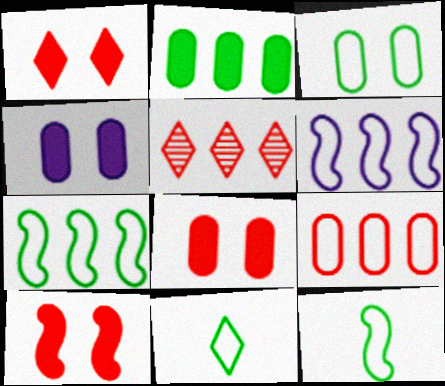[[1, 8, 10], 
[2, 5, 6], 
[3, 7, 11], 
[4, 5, 12]]